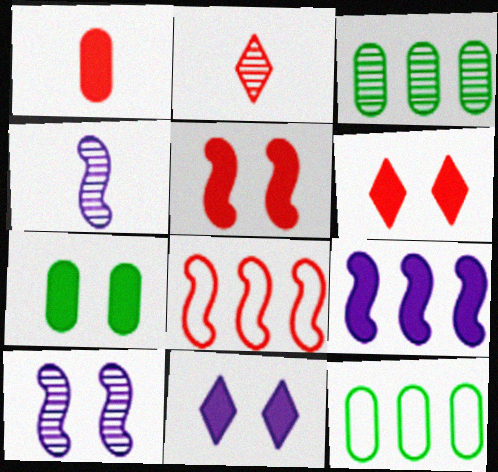[[2, 3, 10], 
[4, 6, 12], 
[5, 7, 11]]